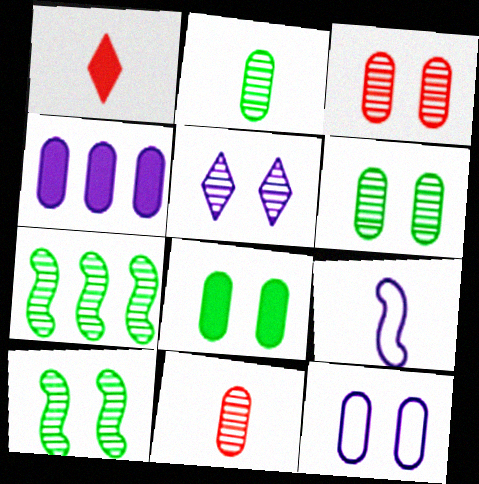[[1, 2, 9], 
[1, 7, 12], 
[3, 5, 10], 
[3, 8, 12], 
[4, 5, 9], 
[5, 7, 11]]